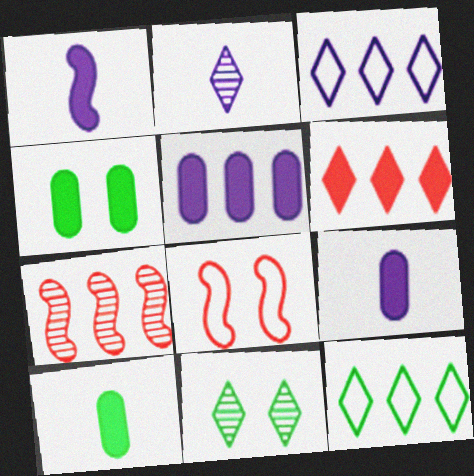[[1, 4, 6], 
[5, 7, 12]]